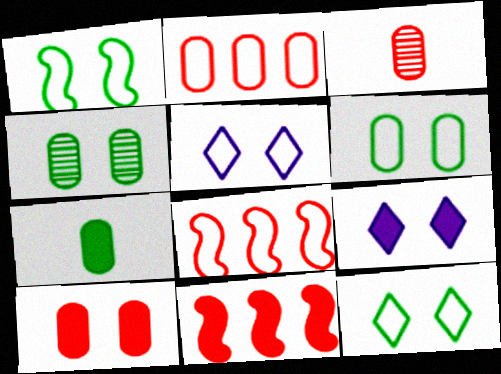[[1, 6, 12], 
[2, 3, 10], 
[7, 9, 11]]